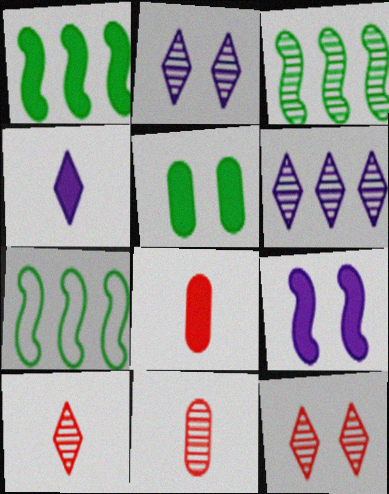[[1, 3, 7], 
[2, 3, 11], 
[2, 7, 8]]